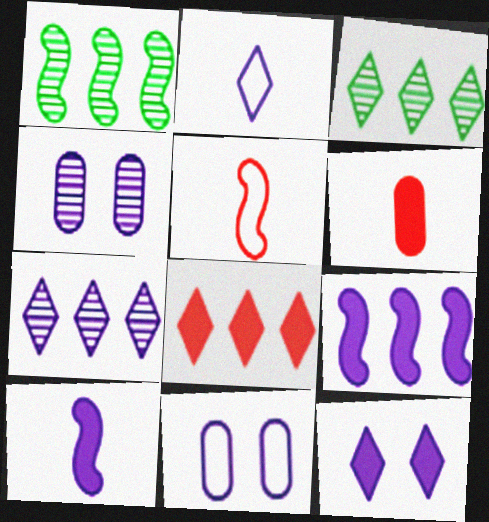[[2, 4, 9], 
[2, 7, 12], 
[7, 10, 11]]